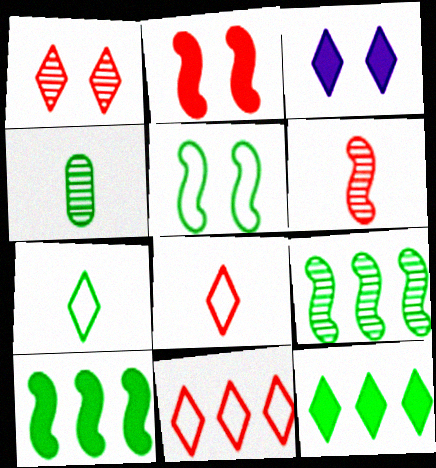[[4, 5, 12]]